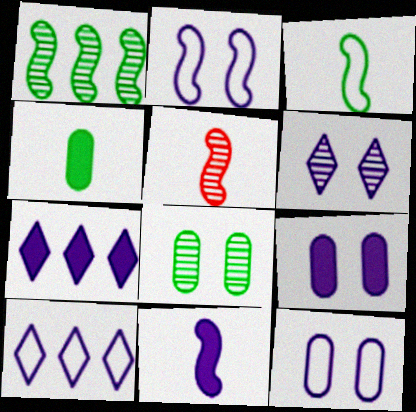[[2, 6, 9], 
[3, 5, 11], 
[7, 9, 11]]